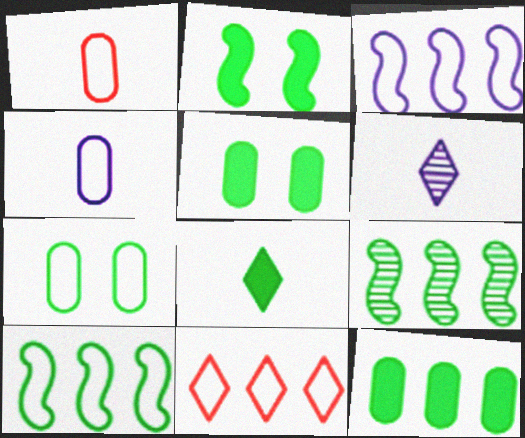[[2, 8, 12], 
[7, 8, 9]]